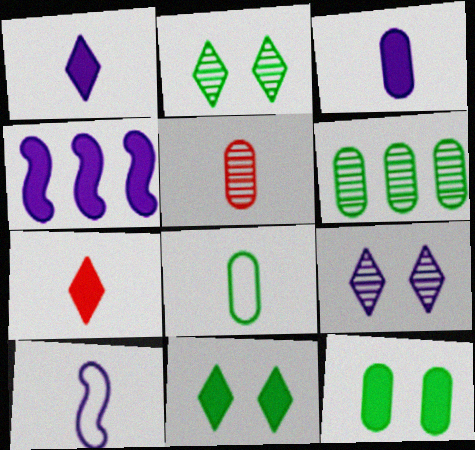[[3, 5, 8], 
[4, 7, 12], 
[6, 8, 12]]